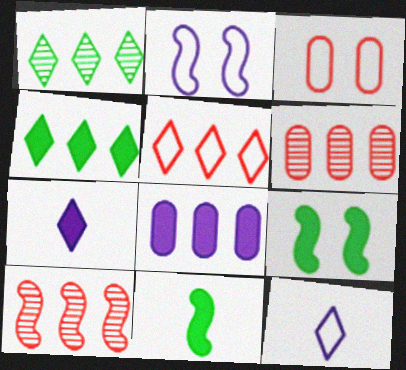[[2, 10, 11], 
[6, 9, 12]]